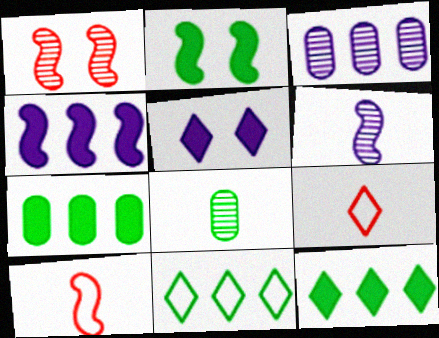[[2, 3, 9], 
[2, 8, 11]]